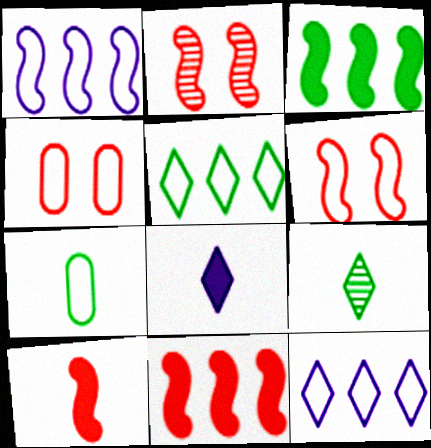[[6, 7, 12]]